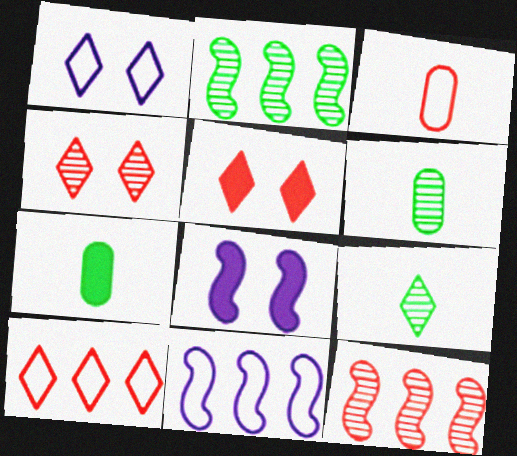[[1, 7, 12], 
[3, 5, 12], 
[4, 7, 11], 
[5, 6, 11], 
[6, 8, 10]]